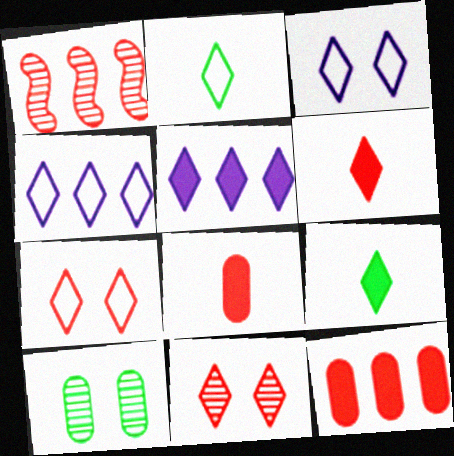[[1, 7, 8], 
[2, 4, 7], 
[2, 5, 11], 
[4, 9, 11]]